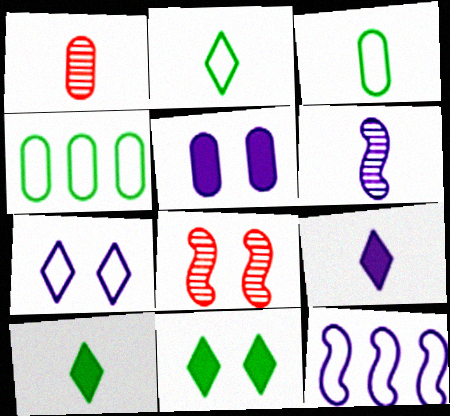[[1, 4, 5], 
[1, 11, 12], 
[4, 8, 9]]